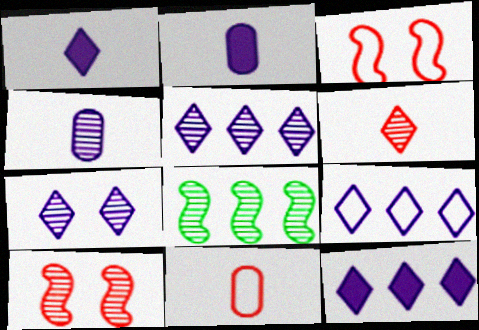[[1, 7, 9], 
[5, 9, 12]]